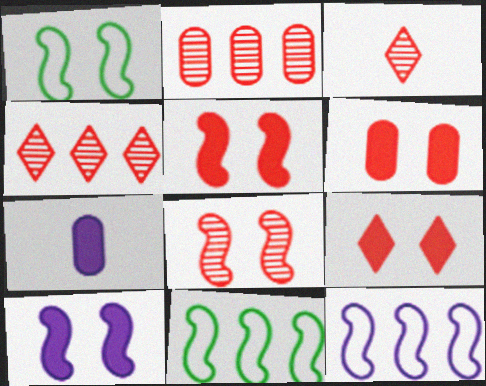[[1, 4, 7], 
[1, 8, 10], 
[2, 3, 8], 
[5, 6, 9]]